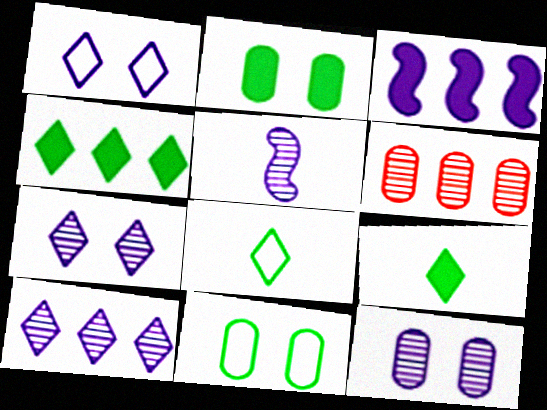[[5, 10, 12]]